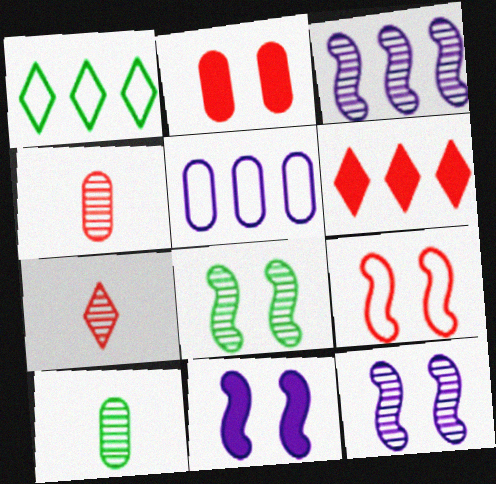[[1, 4, 11], 
[2, 5, 10], 
[4, 6, 9], 
[8, 9, 11]]